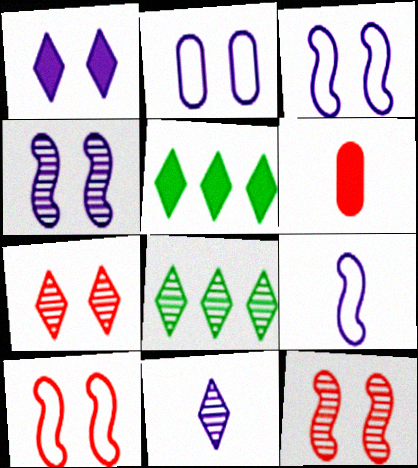[[1, 2, 4], 
[3, 6, 8], 
[7, 8, 11]]